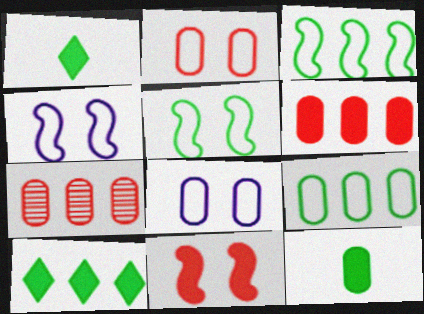[[1, 4, 7], 
[7, 8, 12]]